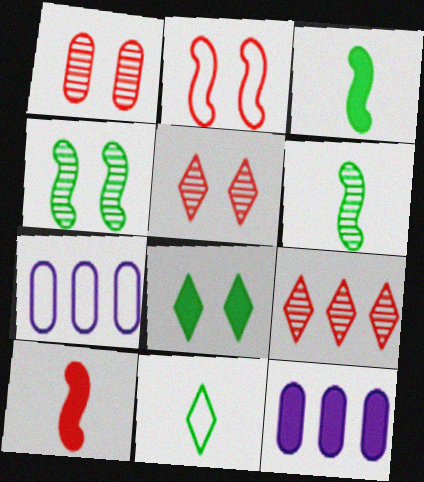[[2, 7, 11], 
[3, 5, 7], 
[8, 10, 12]]